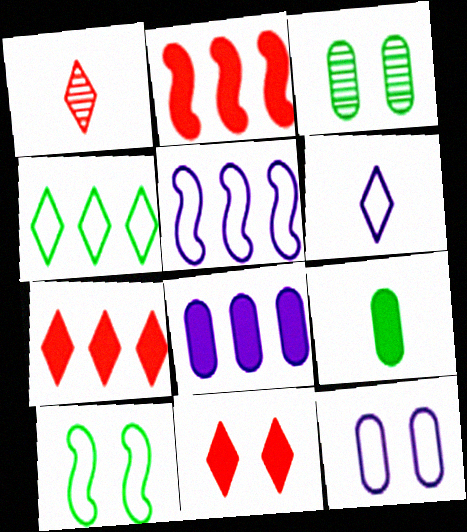[[1, 8, 10], 
[2, 3, 6], 
[5, 6, 12]]